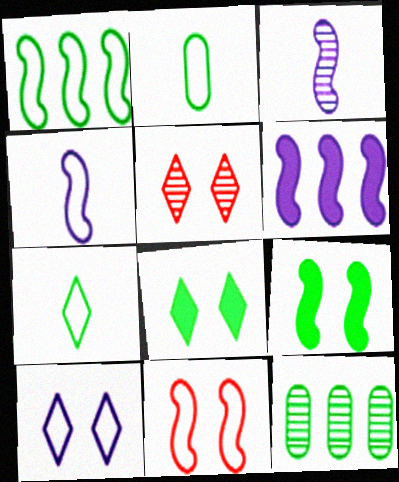[[1, 4, 11], 
[2, 5, 6], 
[3, 5, 12], 
[5, 8, 10], 
[7, 9, 12]]